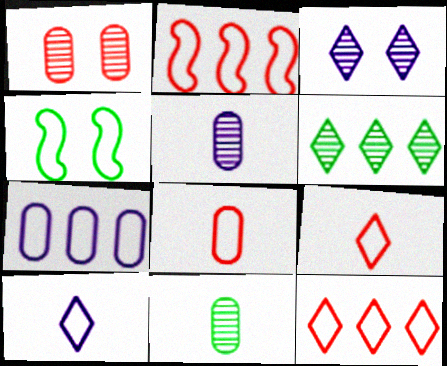[[4, 7, 9]]